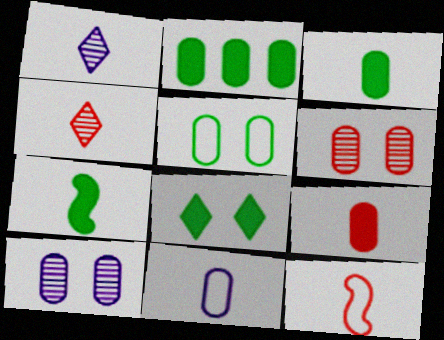[[1, 3, 12], 
[2, 6, 11], 
[2, 7, 8], 
[4, 7, 11], 
[4, 9, 12]]